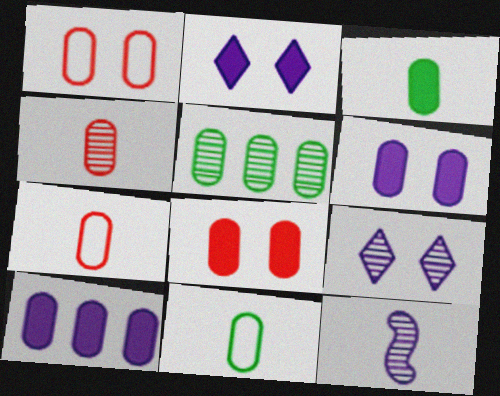[[3, 8, 10], 
[5, 6, 7]]